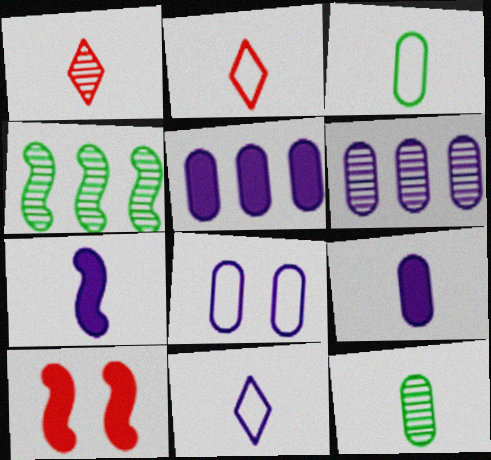[[1, 3, 7], 
[2, 7, 12], 
[6, 8, 9]]